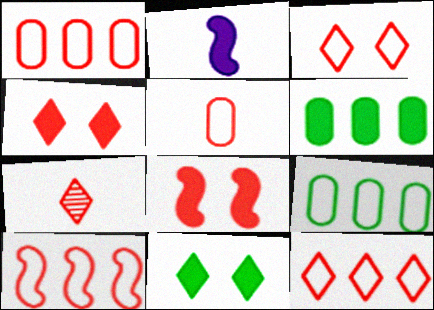[[1, 7, 8], 
[1, 10, 12], 
[2, 4, 6], 
[3, 5, 10], 
[4, 7, 12]]